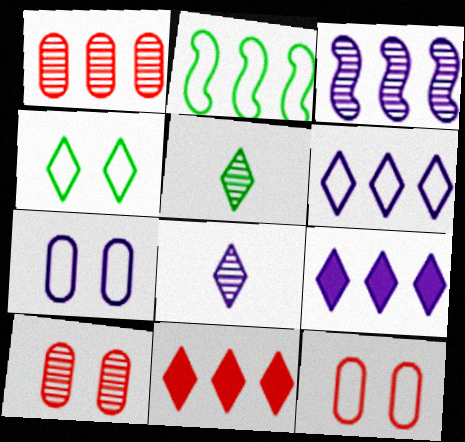[[1, 2, 9], 
[3, 5, 10], 
[4, 8, 11]]